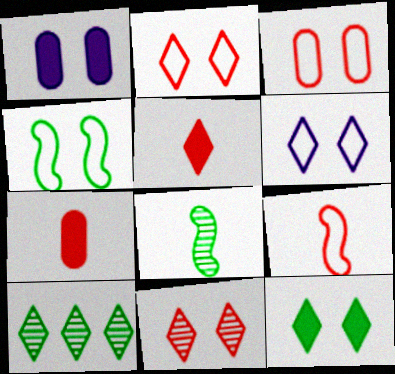[[1, 4, 11], 
[1, 9, 10], 
[3, 4, 6], 
[5, 6, 10], 
[6, 11, 12]]